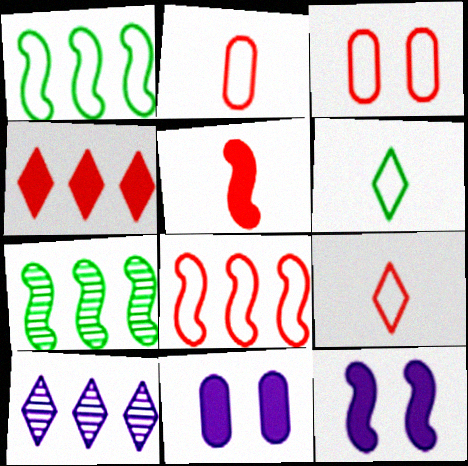[[3, 8, 9], 
[7, 9, 11]]